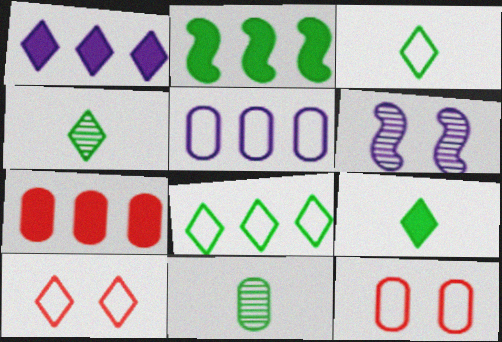[[1, 2, 7], 
[1, 4, 10], 
[3, 4, 9], 
[3, 6, 7]]